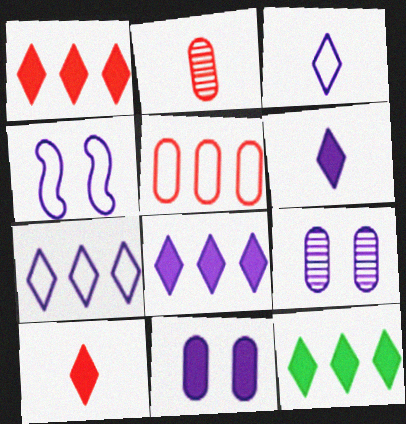[[1, 8, 12], 
[2, 4, 12]]